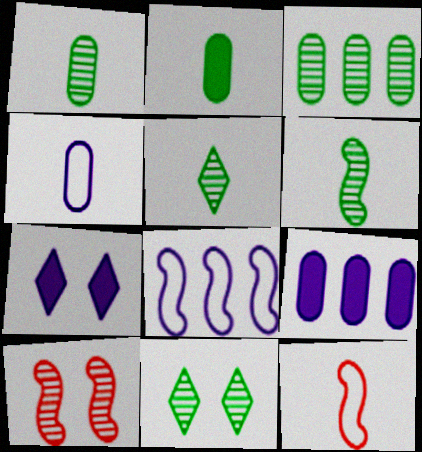[[1, 5, 6], 
[3, 6, 11], 
[3, 7, 12], 
[9, 11, 12]]